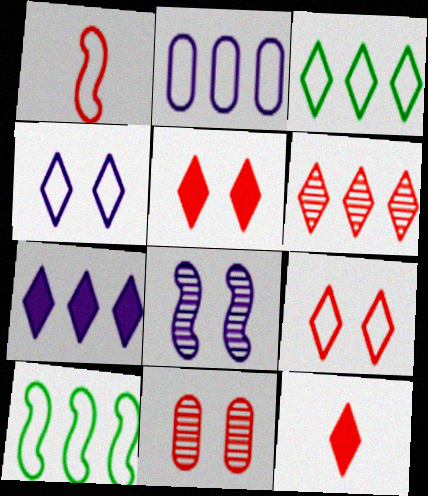[[3, 6, 7], 
[6, 9, 12]]